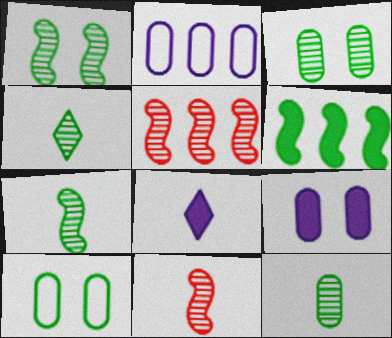[[4, 6, 10], 
[4, 7, 12], 
[5, 8, 10]]